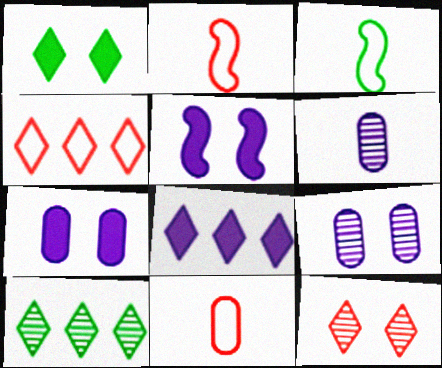[[2, 7, 10], 
[4, 8, 10], 
[5, 10, 11]]